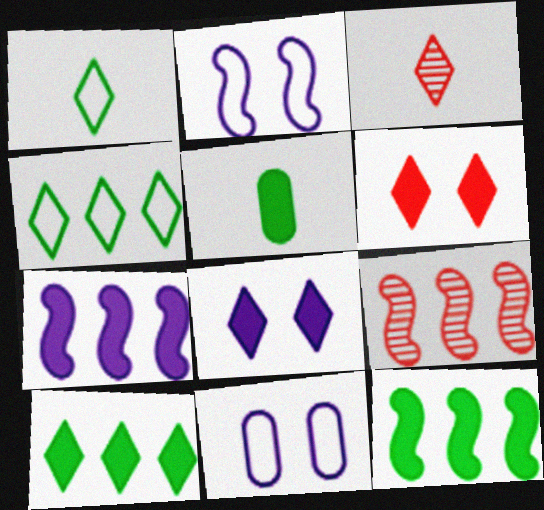[[3, 4, 8], 
[3, 11, 12], 
[5, 6, 7]]